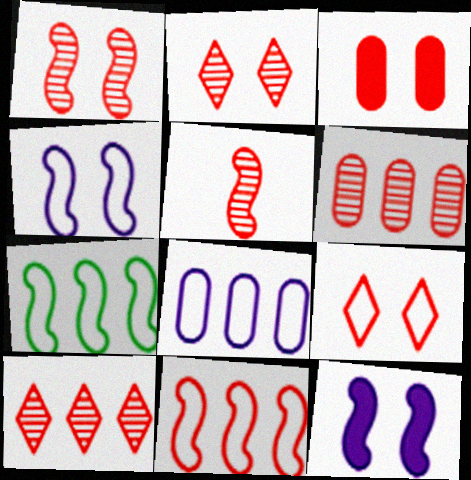[[1, 3, 9], 
[2, 5, 6], 
[5, 7, 12]]